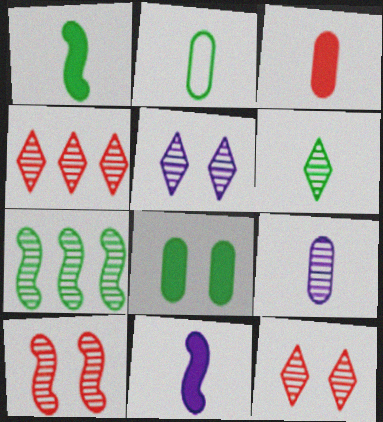[[1, 2, 6], 
[2, 3, 9], 
[4, 5, 6], 
[7, 9, 12]]